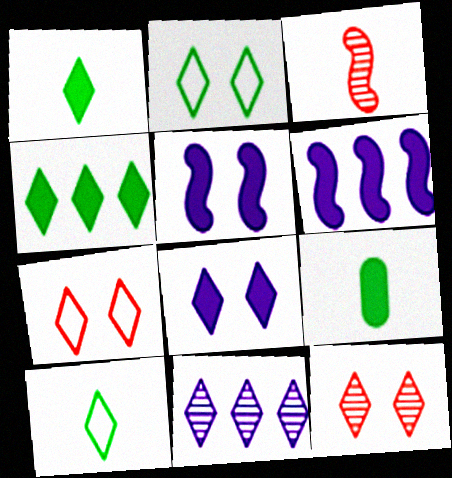[[1, 7, 11], 
[2, 8, 12]]